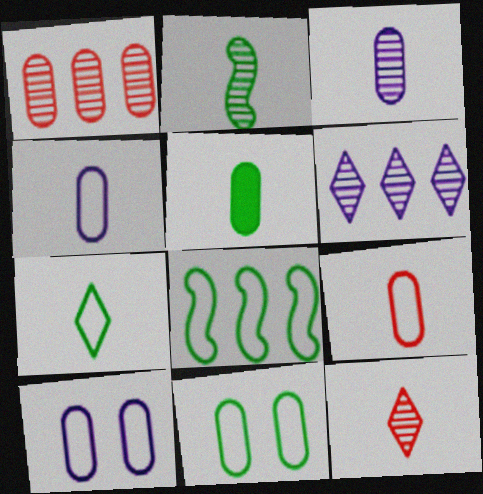[[1, 5, 10], 
[2, 3, 12], 
[2, 5, 7], 
[3, 5, 9], 
[7, 8, 11]]